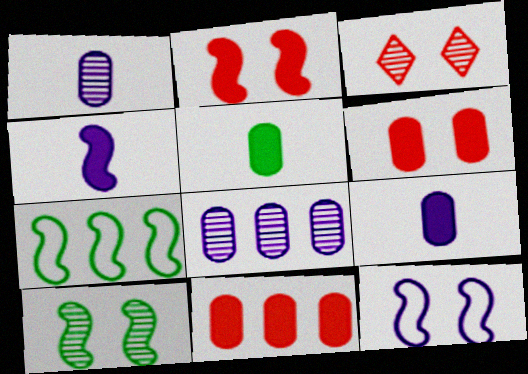[[2, 10, 12], 
[3, 7, 9]]